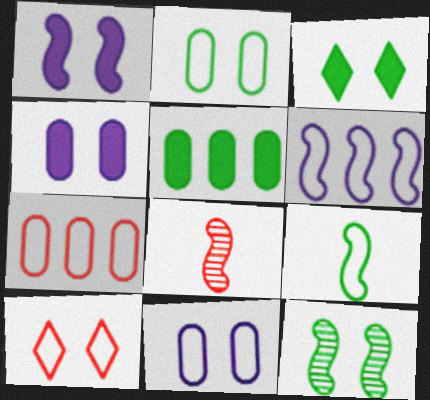[[2, 3, 12], 
[4, 10, 12]]